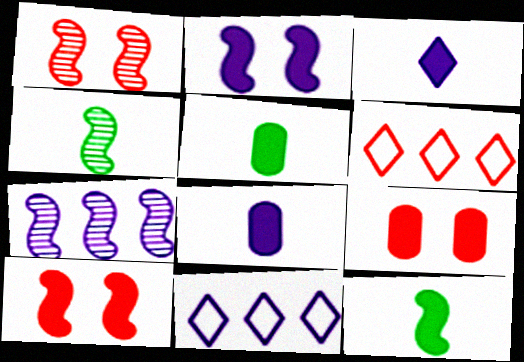[[1, 4, 7], 
[1, 5, 11], 
[4, 9, 11]]